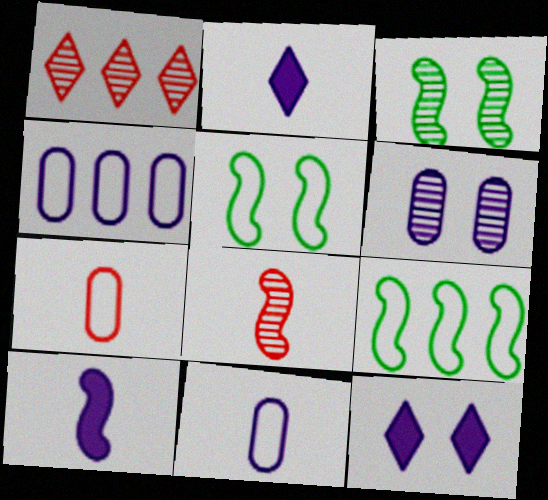[]